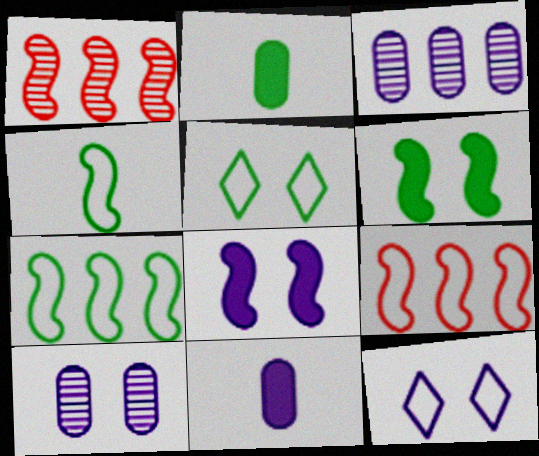[[1, 2, 12], 
[1, 4, 8], 
[1, 5, 11], 
[8, 10, 12]]